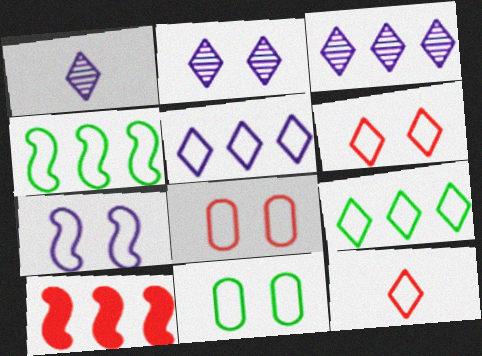[[1, 2, 3], 
[1, 10, 11], 
[6, 7, 11]]